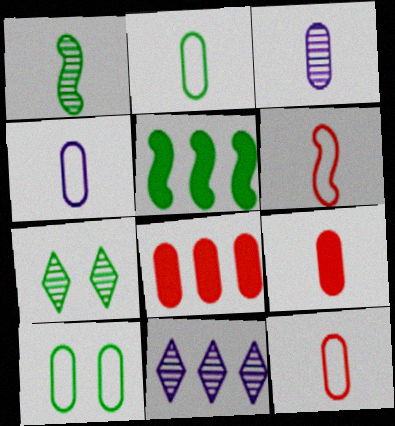[[2, 3, 9], 
[2, 4, 12], 
[2, 5, 7], 
[3, 8, 10]]